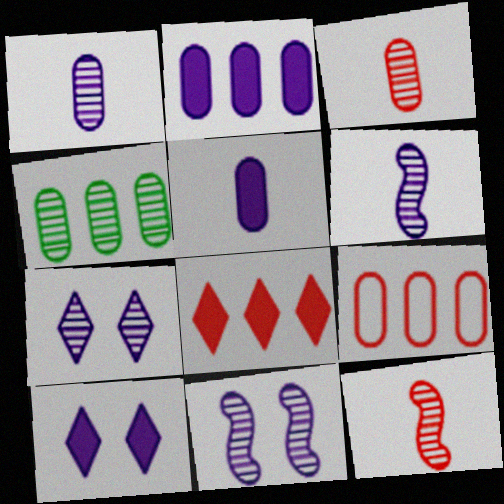[[2, 4, 9], 
[4, 7, 12]]